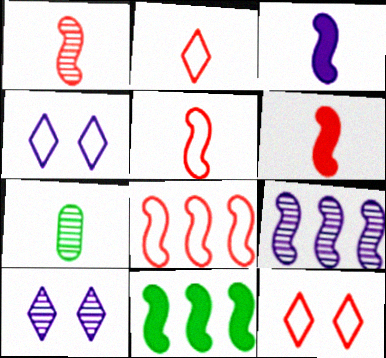[[1, 5, 6], 
[2, 3, 7], 
[8, 9, 11]]